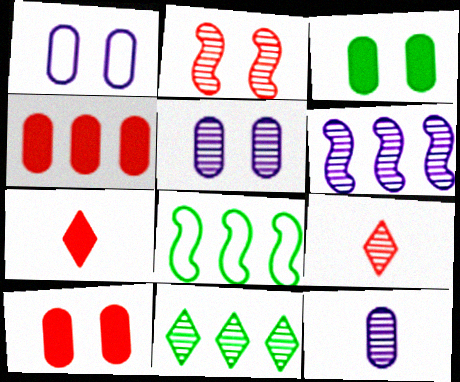[[2, 11, 12], 
[5, 7, 8]]